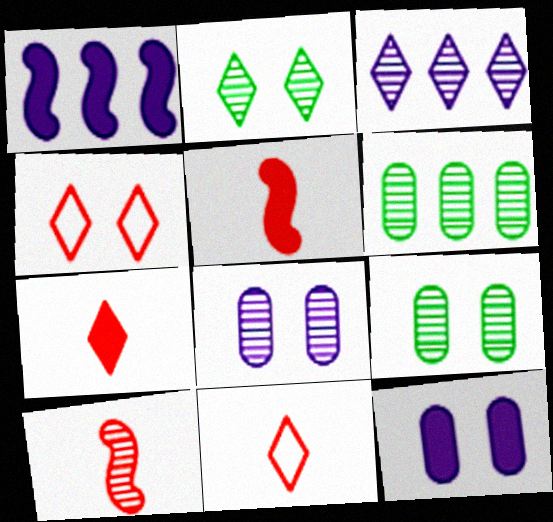[[1, 9, 11], 
[3, 9, 10]]